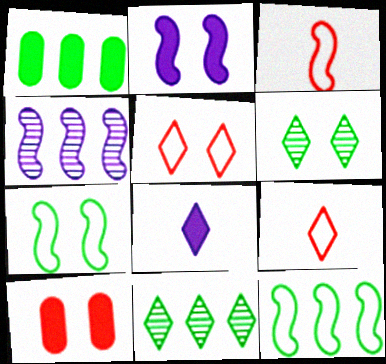[[1, 11, 12], 
[5, 8, 11]]